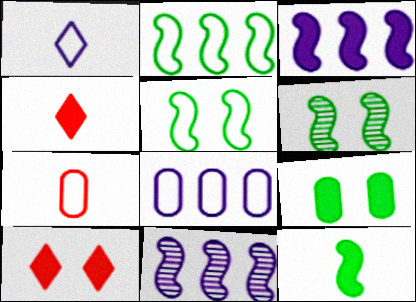[[2, 6, 12], 
[3, 4, 9], 
[4, 6, 8]]